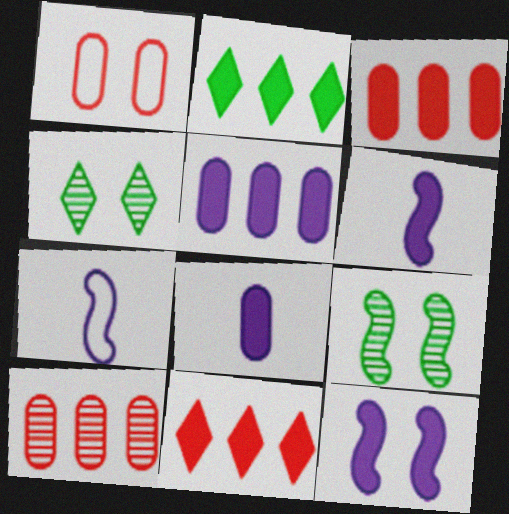[[1, 4, 12], 
[3, 4, 7]]